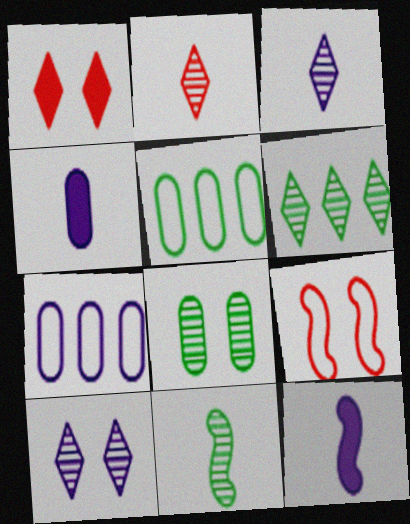[[1, 7, 11], 
[2, 6, 10], 
[4, 6, 9], 
[6, 8, 11], 
[7, 10, 12]]